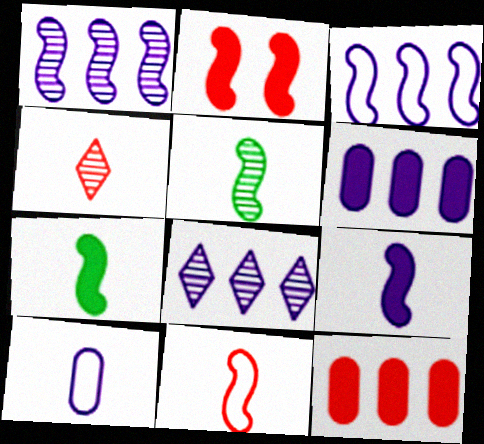[[2, 3, 5], 
[3, 6, 8], 
[4, 7, 10], 
[5, 9, 11]]